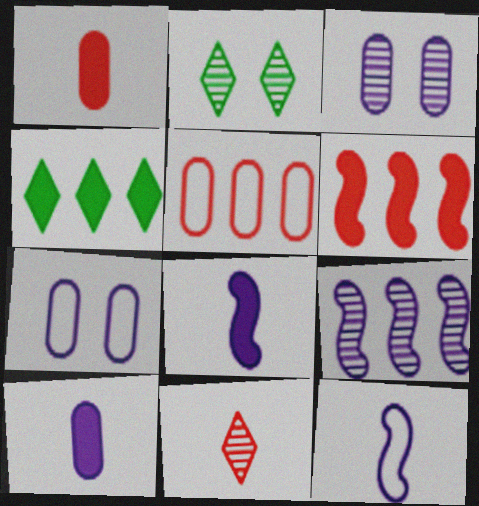[[2, 5, 8], 
[4, 5, 9]]